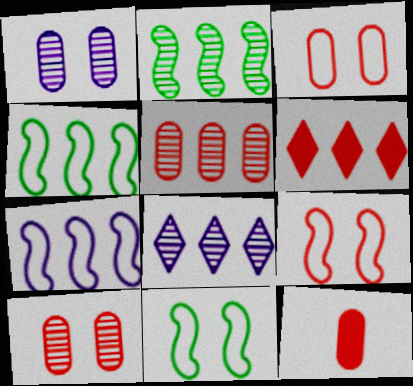[[2, 5, 8], 
[3, 5, 12], 
[8, 11, 12]]